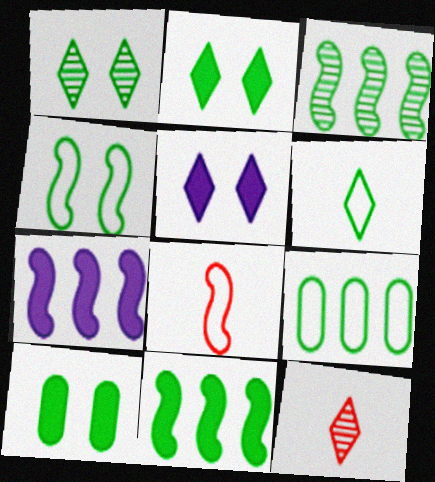[[1, 4, 10], 
[3, 6, 10], 
[4, 6, 9]]